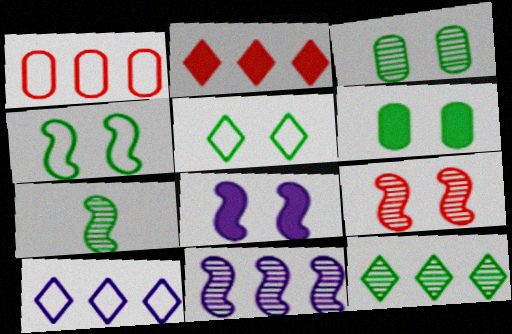[[2, 10, 12], 
[3, 7, 12], 
[4, 8, 9], 
[7, 9, 11]]